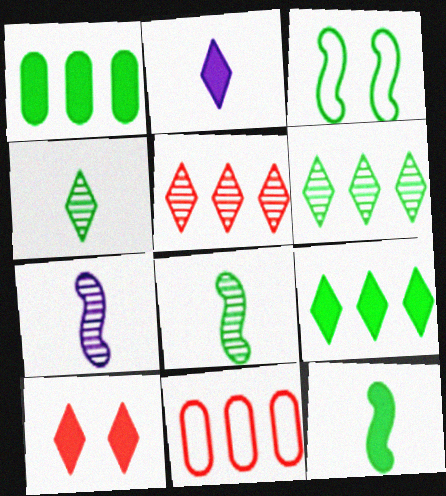[[1, 3, 4], 
[2, 9, 10]]